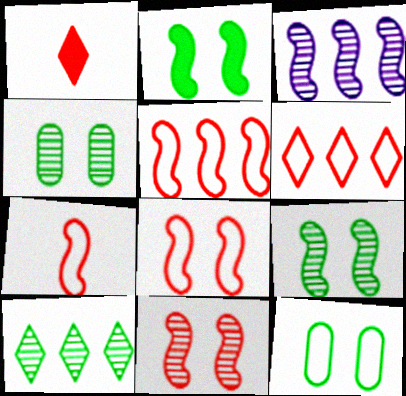[[1, 3, 12], 
[2, 3, 7], 
[5, 7, 8]]